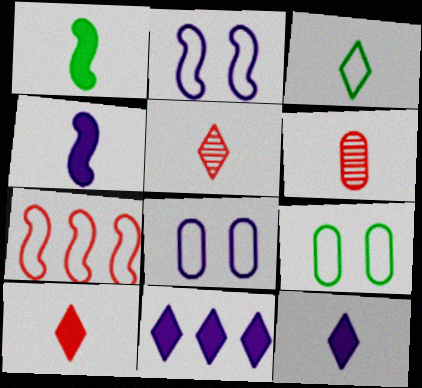[[3, 4, 6], 
[3, 5, 12], 
[3, 7, 8]]